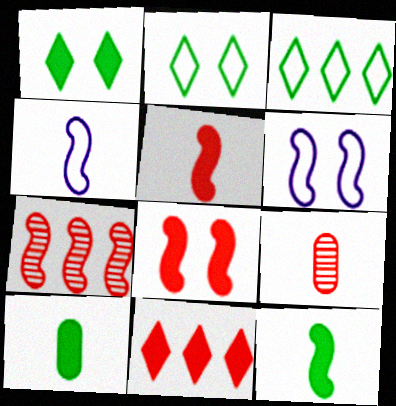[[6, 7, 12]]